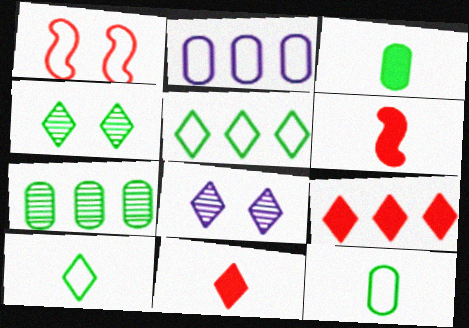[[1, 2, 10], 
[2, 4, 6], 
[5, 8, 11], 
[8, 9, 10]]